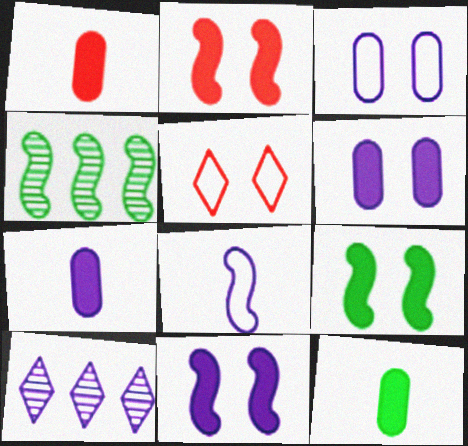[[1, 7, 12], 
[2, 4, 8], 
[2, 9, 11], 
[4, 5, 7], 
[6, 8, 10]]